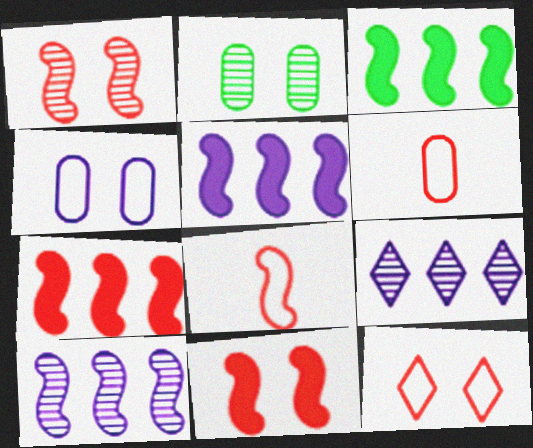[[1, 7, 8], 
[3, 5, 7]]